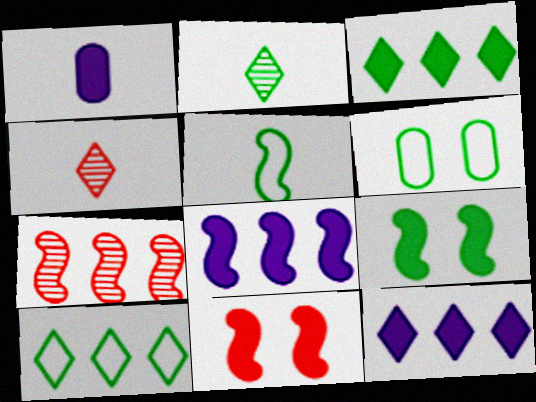[[1, 3, 11], 
[1, 4, 5], 
[4, 6, 8], 
[5, 6, 10]]